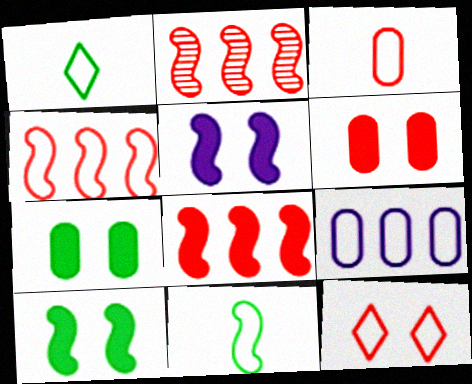[[2, 4, 8], 
[2, 5, 11], 
[3, 4, 12], 
[9, 11, 12]]